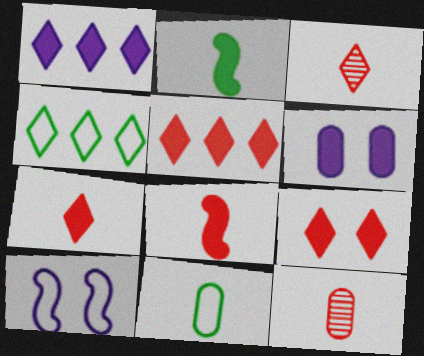[[2, 5, 6], 
[5, 7, 9]]